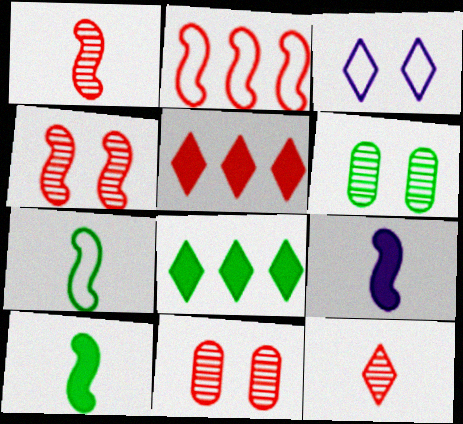[[1, 7, 9], 
[3, 8, 12], 
[6, 7, 8]]